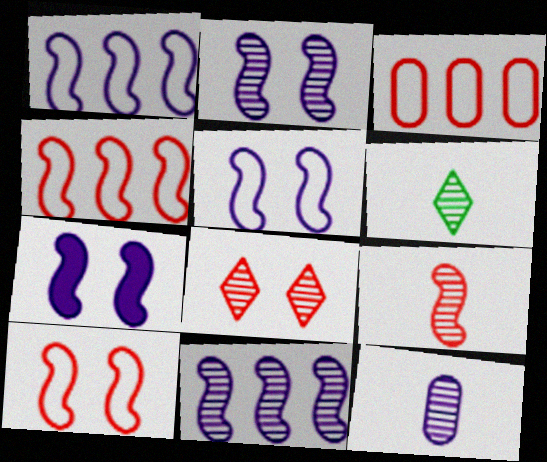[[2, 5, 7], 
[3, 6, 7], 
[6, 9, 12]]